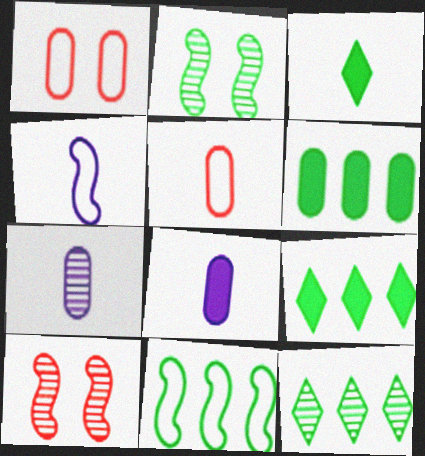[[1, 6, 7], 
[6, 11, 12], 
[7, 10, 12]]